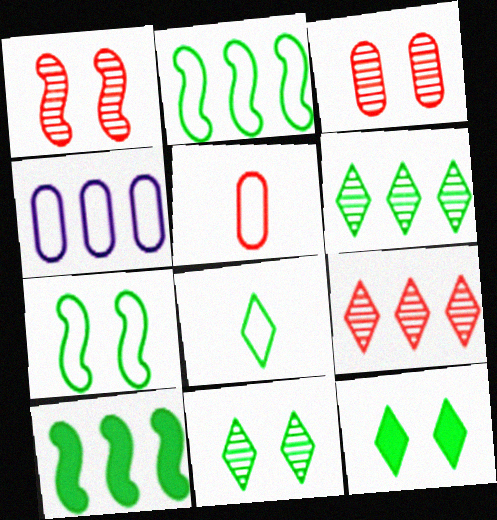[[4, 9, 10], 
[6, 8, 12]]